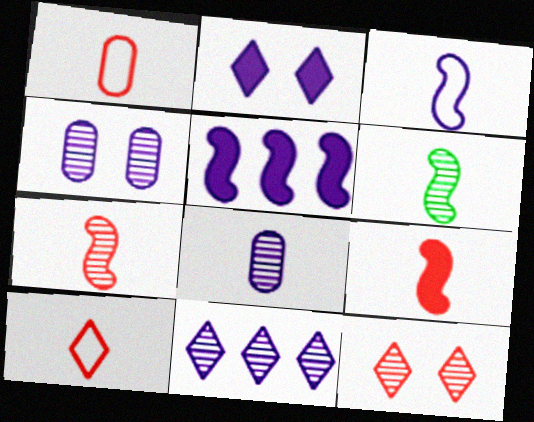[[3, 6, 9]]